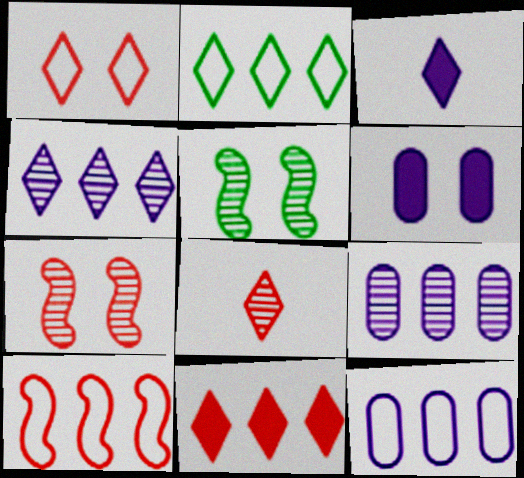[[1, 5, 6], 
[1, 8, 11], 
[2, 4, 11], 
[2, 10, 12], 
[5, 8, 9]]